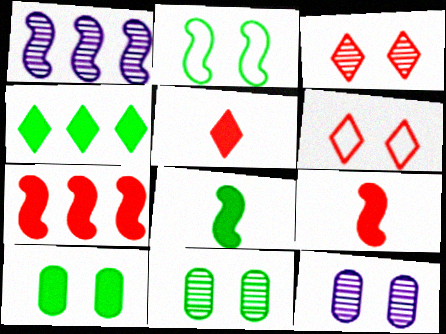[[1, 2, 9], 
[4, 8, 10]]